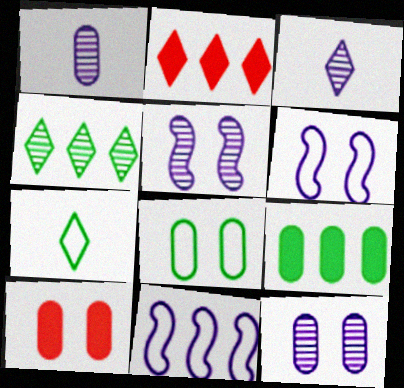[[8, 10, 12]]